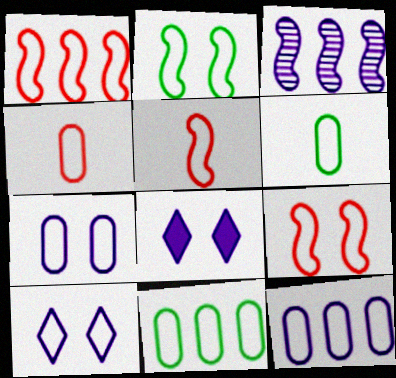[[1, 5, 9], 
[1, 6, 10], 
[4, 7, 11], 
[5, 10, 11]]